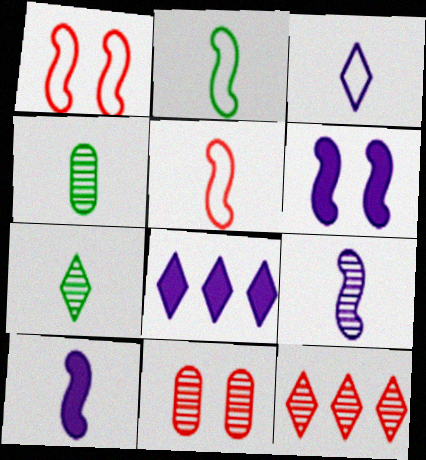[[1, 4, 8], 
[2, 8, 11]]